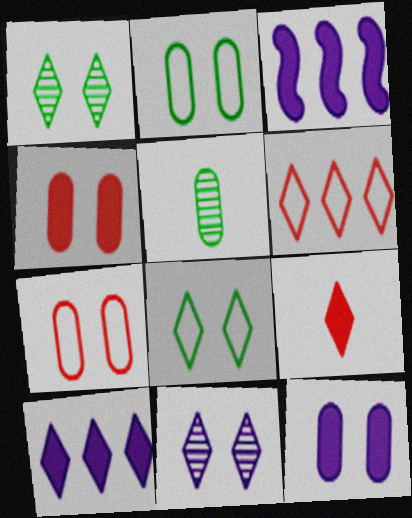[]